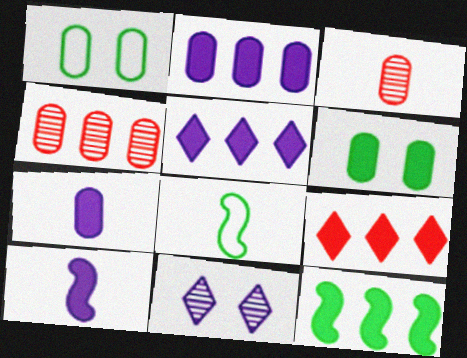[[1, 2, 3], 
[1, 4, 7], 
[2, 9, 12], 
[6, 9, 10]]